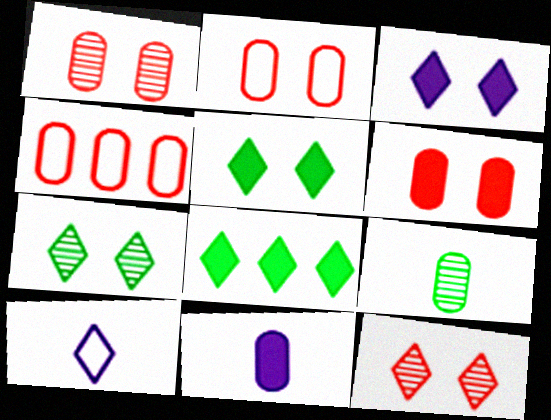[[1, 2, 6], 
[8, 10, 12]]